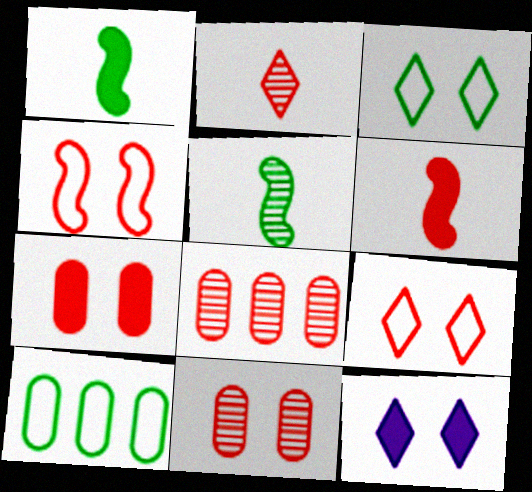[[6, 8, 9]]